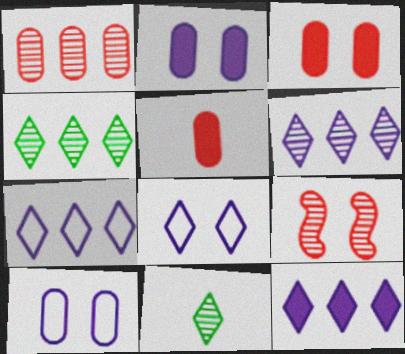[[6, 7, 12]]